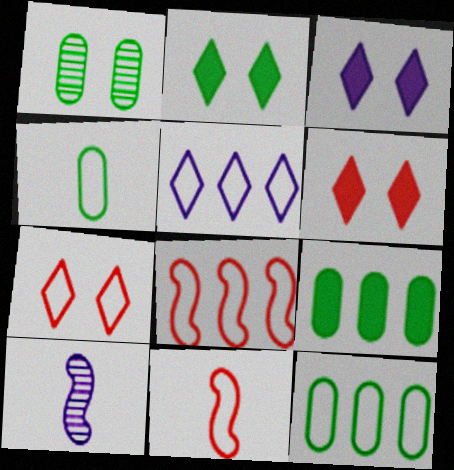[[1, 4, 9], 
[2, 3, 6], 
[5, 8, 12], 
[6, 10, 12], 
[7, 9, 10]]